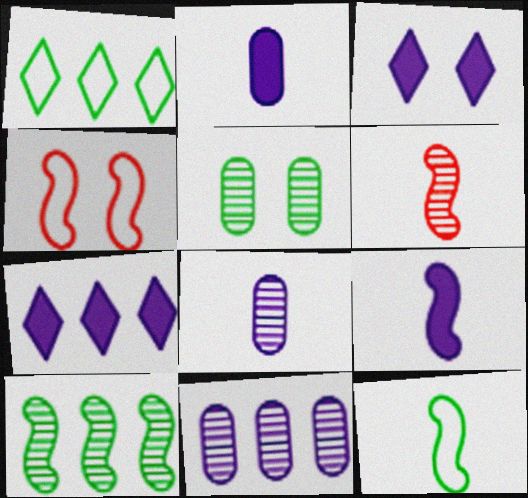[[3, 4, 5], 
[4, 9, 10], 
[6, 9, 12]]